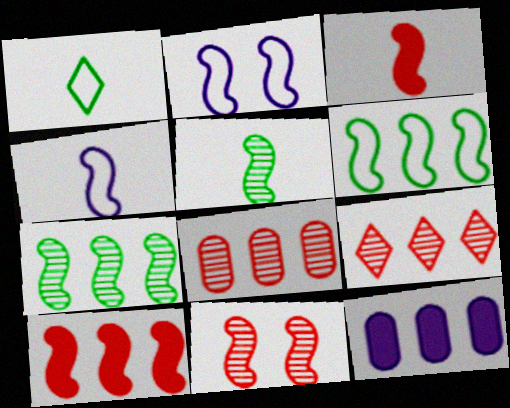[[1, 11, 12], 
[2, 3, 7], 
[2, 5, 10], 
[3, 4, 5], 
[6, 9, 12]]